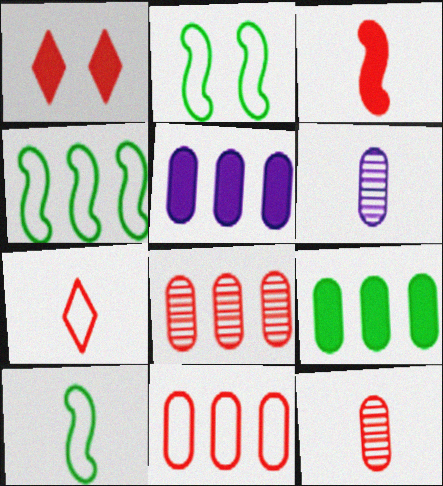[[1, 4, 6], 
[2, 4, 10], 
[3, 7, 12]]